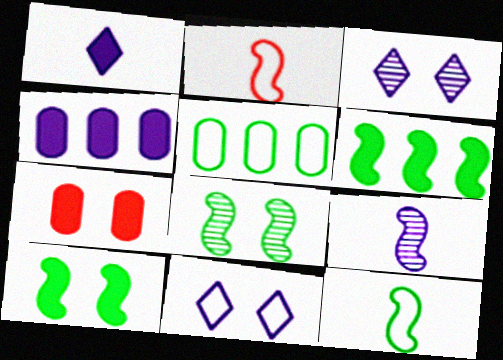[[1, 6, 7], 
[2, 5, 11], 
[4, 9, 11], 
[6, 8, 12], 
[7, 8, 11]]